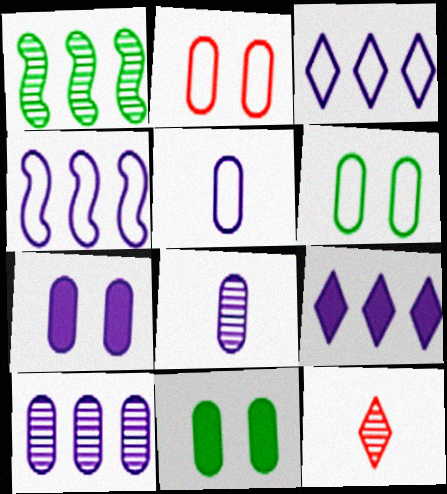[[4, 9, 10], 
[4, 11, 12], 
[5, 7, 10]]